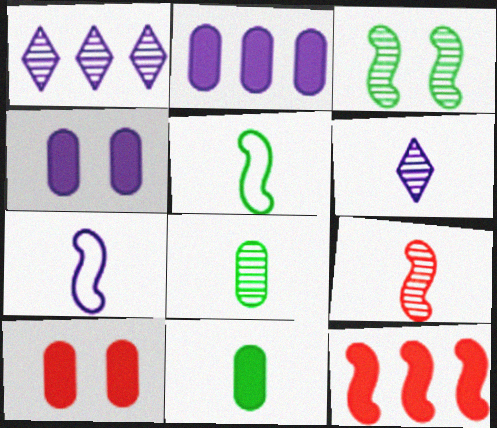[[1, 4, 7], 
[1, 5, 10], 
[2, 10, 11], 
[3, 7, 12], 
[6, 8, 9]]